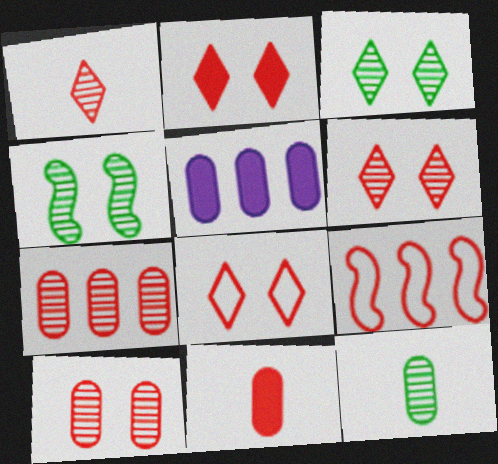[[2, 6, 8], 
[6, 9, 11]]